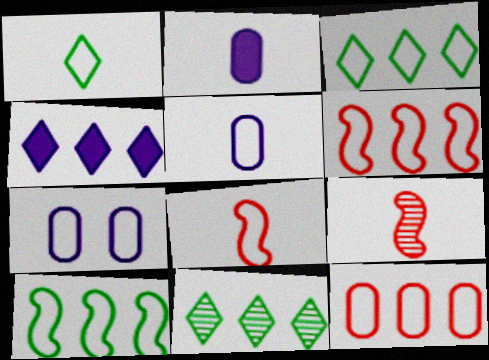[[1, 2, 9], 
[1, 5, 8], 
[1, 6, 7], 
[3, 7, 8]]